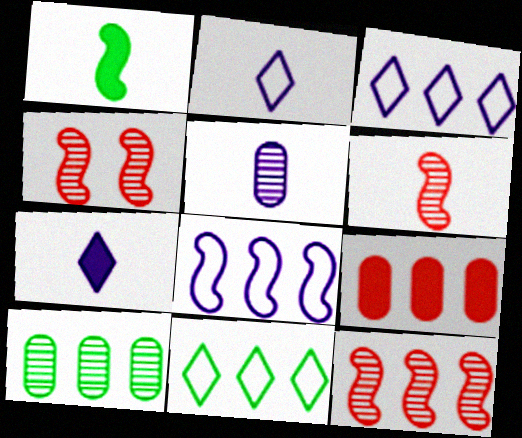[[1, 4, 8], 
[4, 6, 12]]